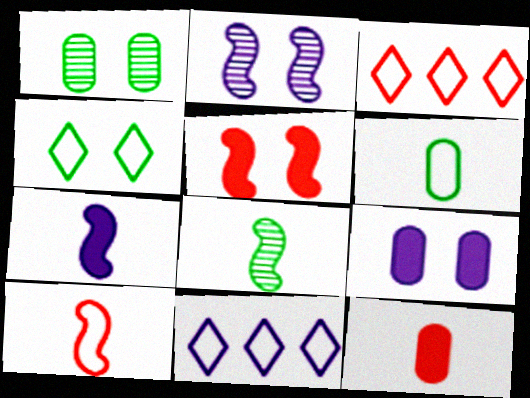[[1, 3, 7], 
[3, 8, 9], 
[7, 8, 10]]